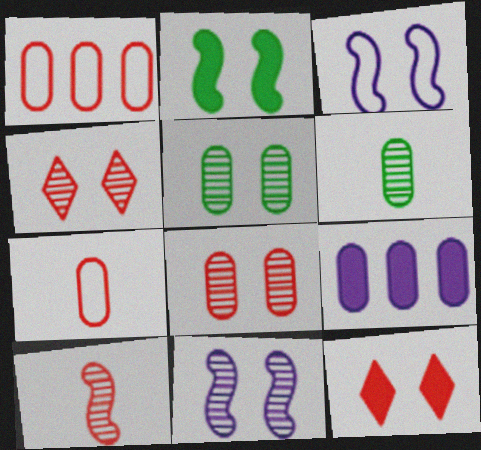[[1, 10, 12], 
[3, 5, 12], 
[4, 5, 11], 
[5, 7, 9]]